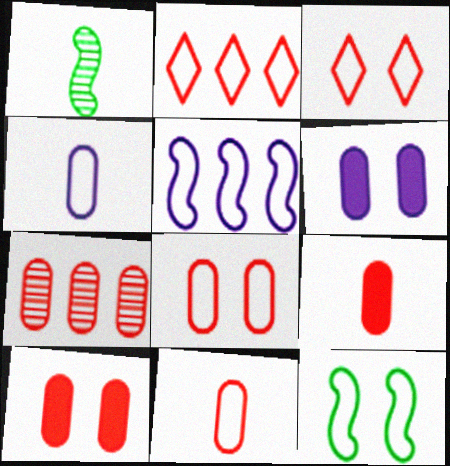[[1, 2, 6], 
[2, 4, 12], 
[7, 8, 9], 
[7, 10, 11]]